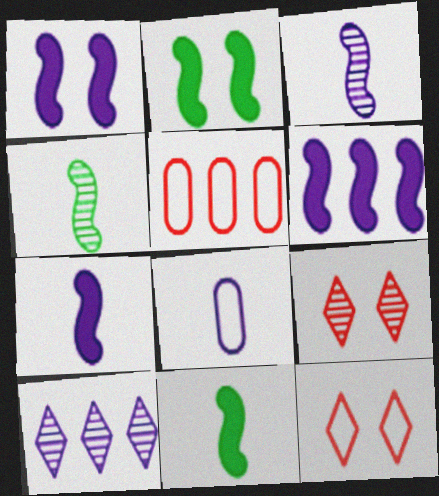[[1, 6, 7], 
[1, 8, 10]]